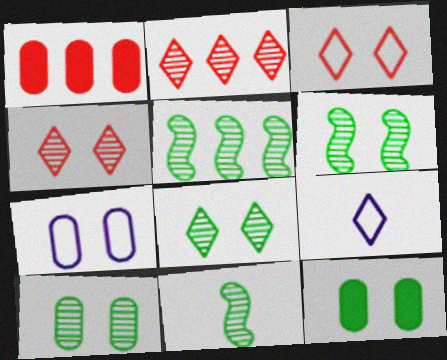[[1, 6, 9], 
[5, 6, 11], 
[6, 8, 10]]